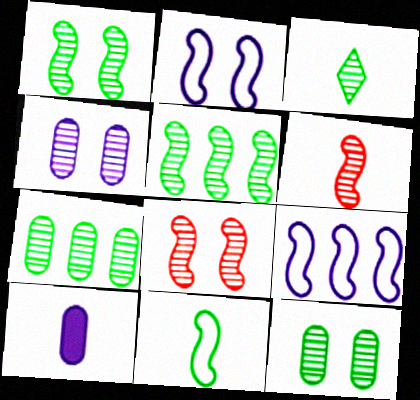[[1, 3, 7], 
[3, 5, 12]]